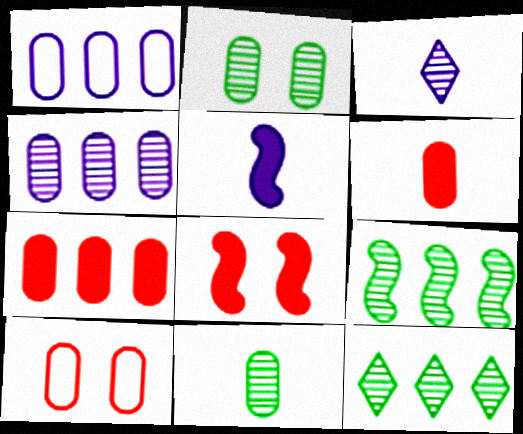[[1, 2, 6], 
[5, 10, 12]]